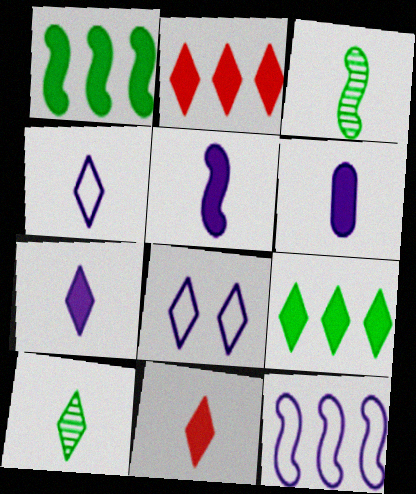[[2, 8, 10], 
[4, 10, 11], 
[5, 6, 7]]